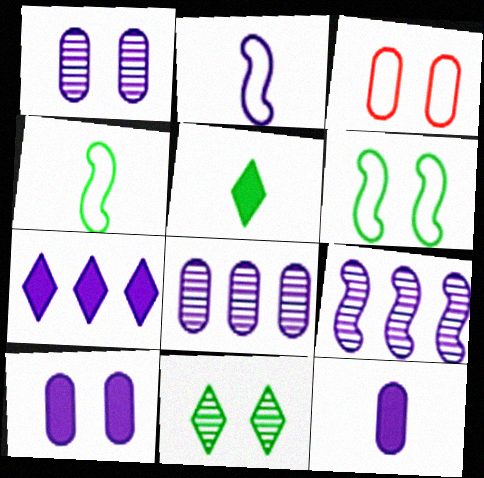[[1, 2, 7], 
[3, 5, 9]]